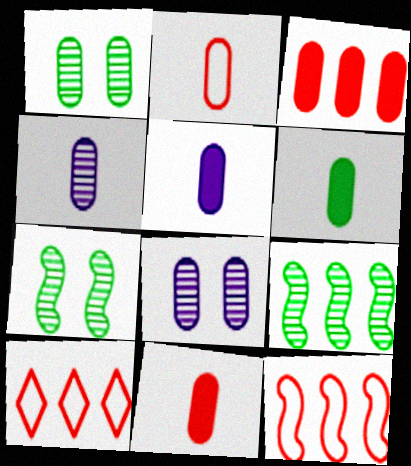[[2, 4, 6], 
[5, 6, 11], 
[5, 7, 10]]